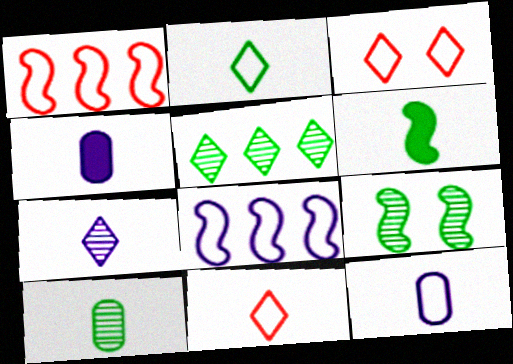[[2, 6, 10], 
[5, 9, 10]]